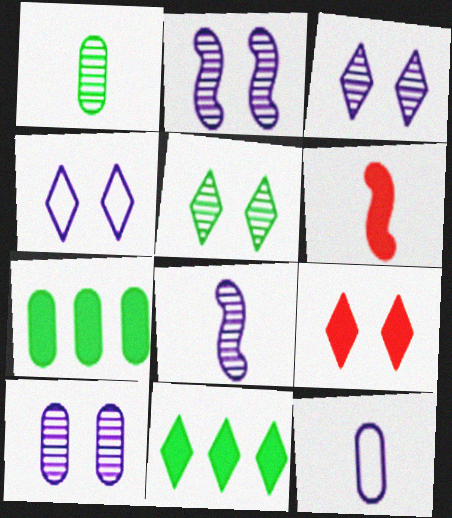[[2, 3, 10], 
[4, 5, 9]]